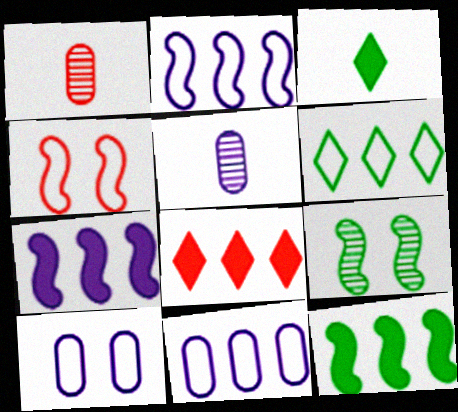[[1, 4, 8]]